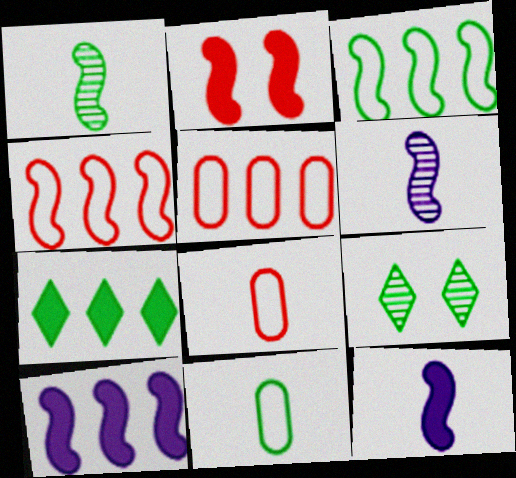[[2, 3, 6], 
[5, 9, 12], 
[8, 9, 10]]